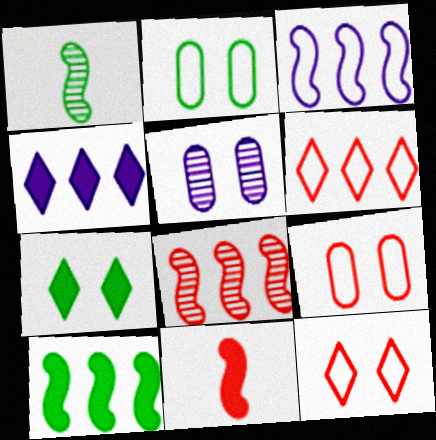[[1, 4, 9], 
[3, 8, 10]]